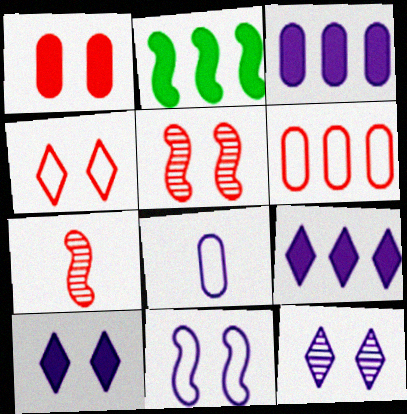[[1, 4, 5], 
[2, 7, 11]]